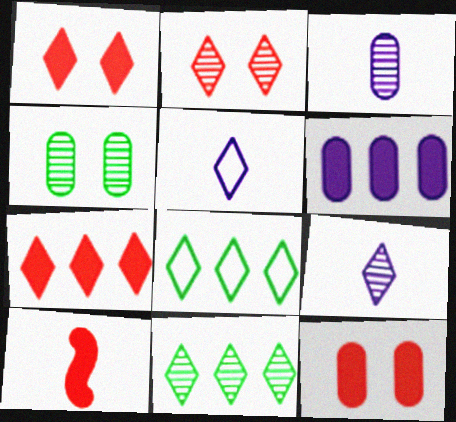[[1, 5, 11], 
[1, 8, 9], 
[2, 9, 11], 
[7, 10, 12]]